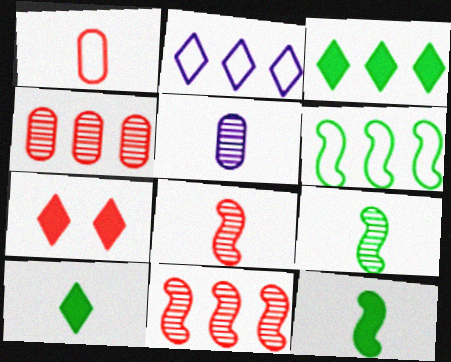[[1, 7, 11], 
[5, 6, 7]]